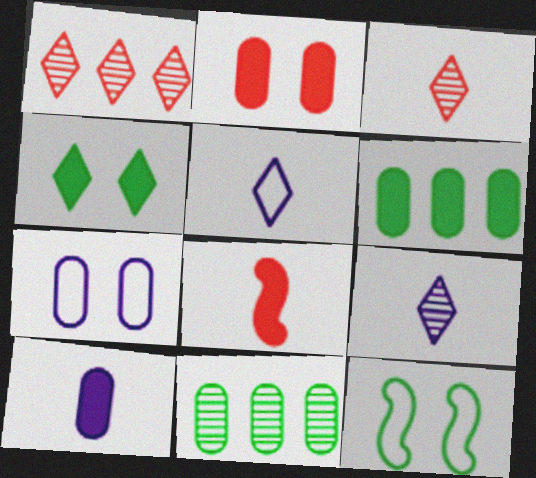[[1, 4, 5], 
[1, 10, 12], 
[2, 6, 10]]